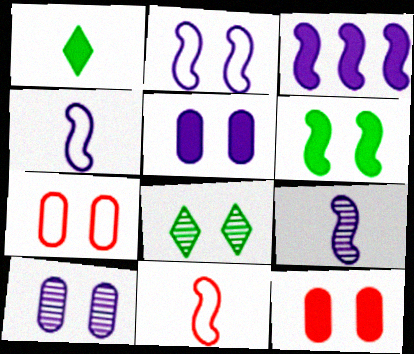[[1, 3, 12], 
[2, 3, 9], 
[2, 8, 12]]